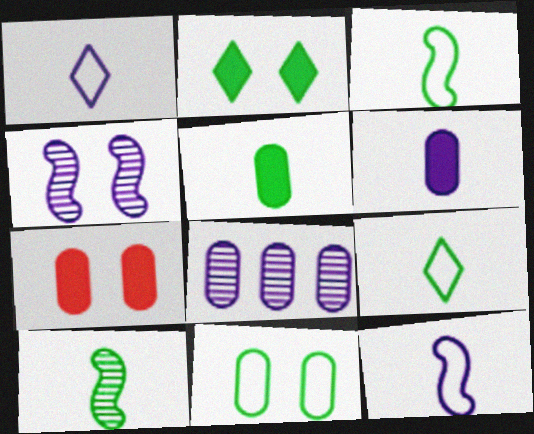[[5, 9, 10]]